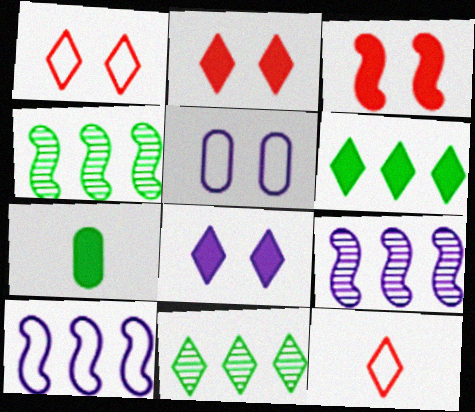[[1, 7, 9], 
[8, 11, 12]]